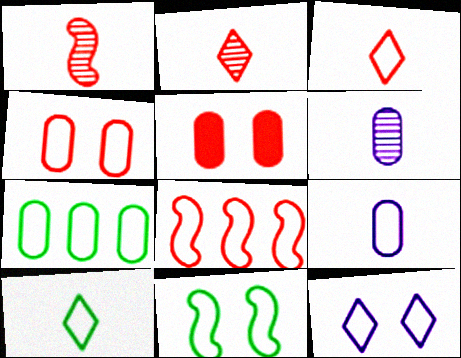[[2, 5, 8], 
[3, 4, 8], 
[4, 7, 9], 
[4, 11, 12], 
[5, 6, 7], 
[7, 10, 11]]